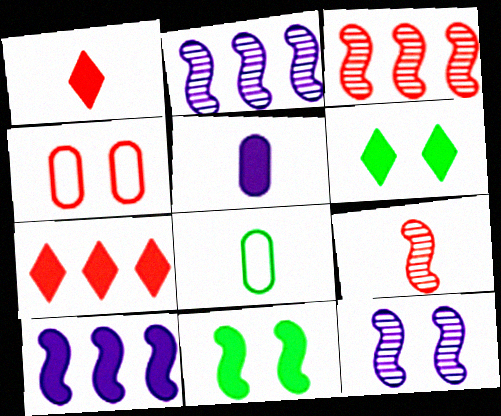[[1, 3, 4], 
[4, 6, 12], 
[4, 7, 9], 
[5, 7, 11], 
[7, 8, 12]]